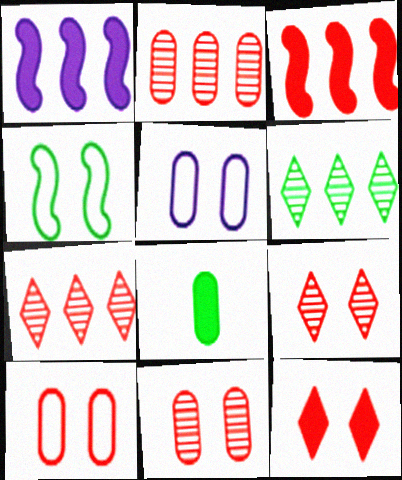[[1, 8, 12], 
[2, 5, 8], 
[4, 6, 8]]